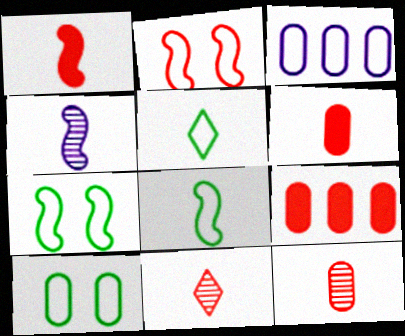[[1, 4, 8], 
[2, 3, 5], 
[2, 9, 11], 
[4, 5, 6]]